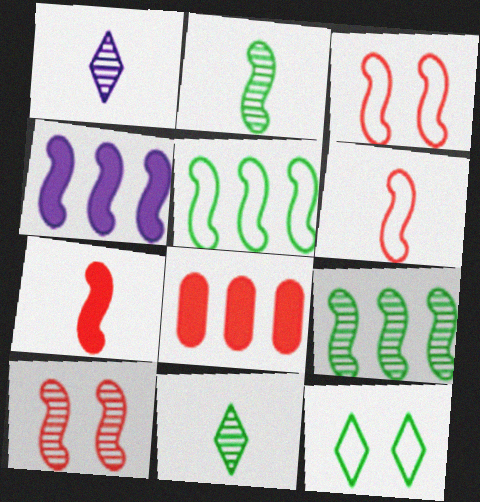[[2, 3, 4]]